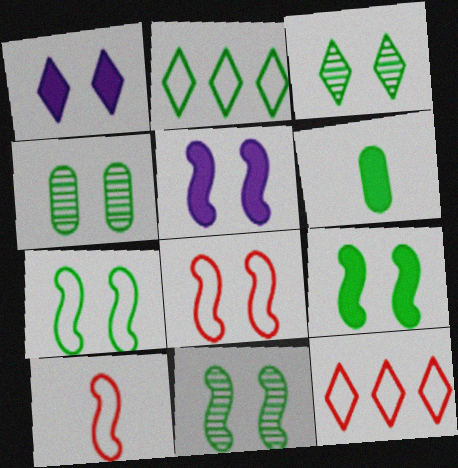[[1, 4, 8], 
[2, 6, 11], 
[3, 4, 11], 
[5, 8, 11], 
[7, 9, 11]]